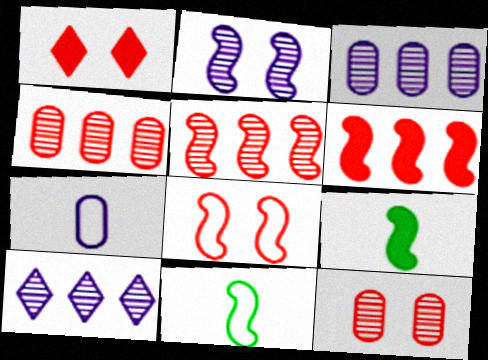[[1, 3, 11], 
[1, 8, 12], 
[2, 6, 11]]